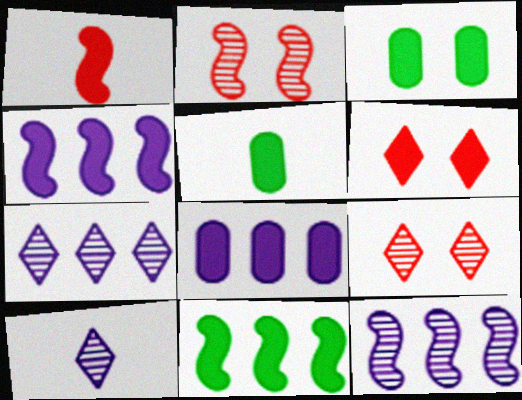[[4, 5, 6]]